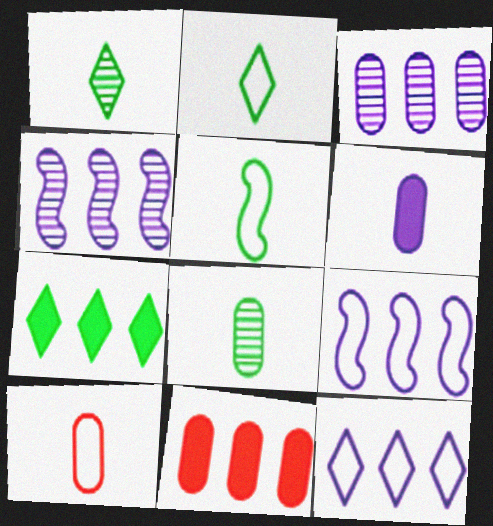[[6, 8, 10]]